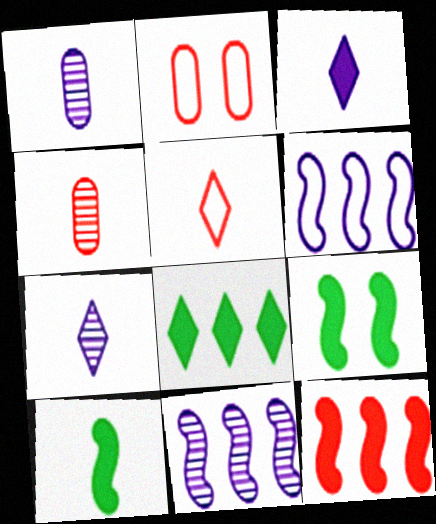[[1, 5, 10]]